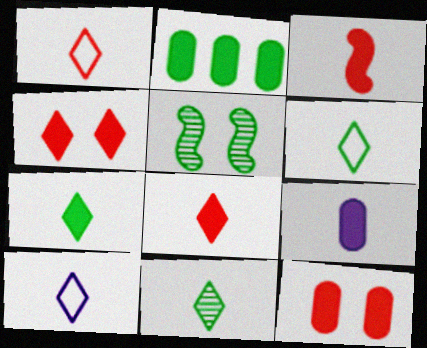[[1, 6, 10], 
[2, 5, 6], 
[2, 9, 12], 
[3, 7, 9], 
[6, 7, 11], 
[8, 10, 11]]